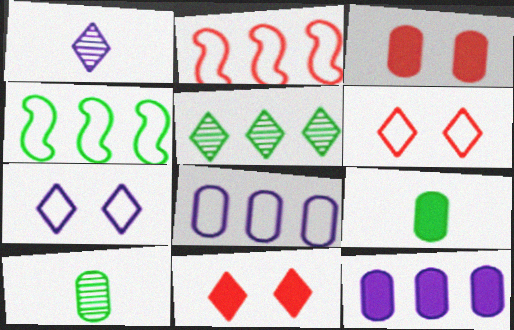[[1, 3, 4], 
[2, 5, 12], 
[3, 8, 10], 
[3, 9, 12]]